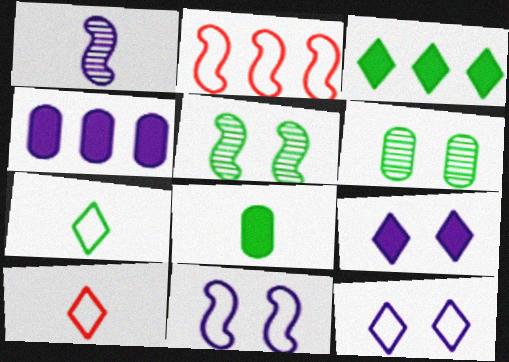[[1, 4, 12], 
[1, 8, 10], 
[4, 5, 10]]